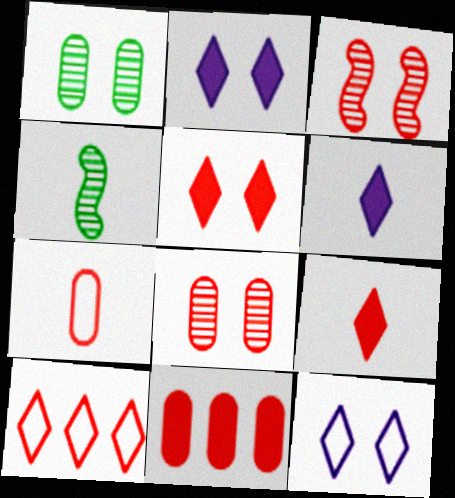[[4, 6, 7], 
[4, 11, 12], 
[7, 8, 11]]